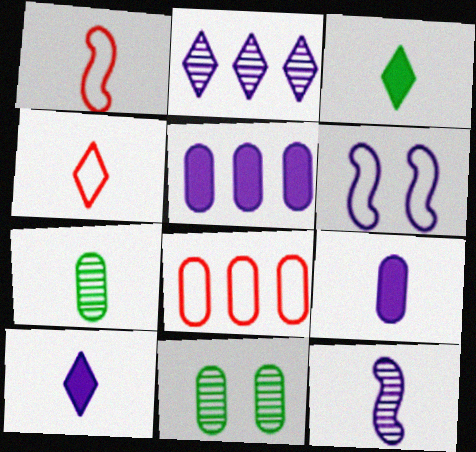[[1, 7, 10], 
[2, 6, 9], 
[8, 9, 11]]